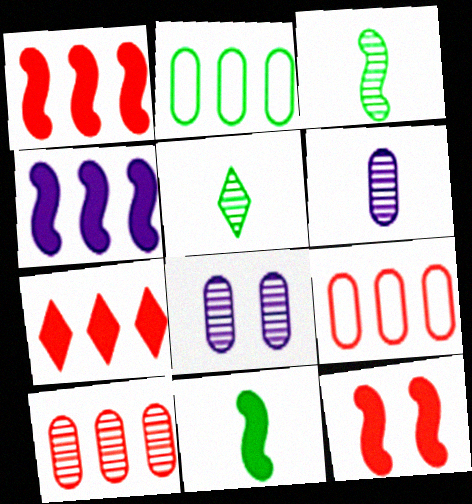[[4, 11, 12]]